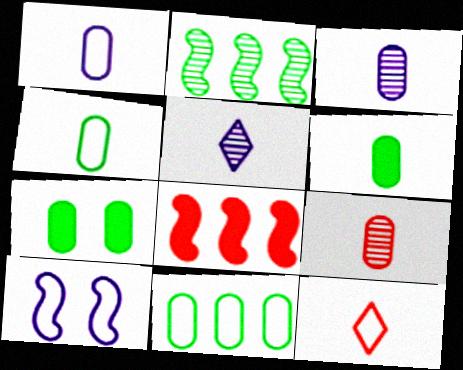[[1, 6, 9], 
[10, 11, 12]]